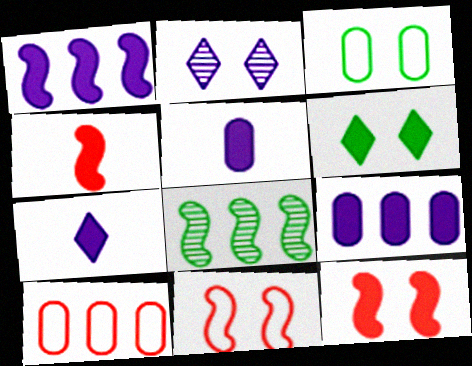[[2, 3, 12], 
[4, 6, 9]]